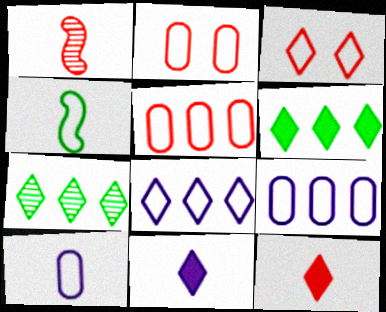[[2, 4, 8], 
[3, 4, 9], 
[3, 7, 11]]